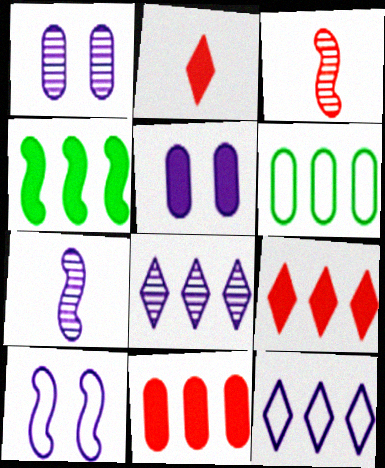[[1, 7, 8], 
[2, 4, 5], 
[3, 4, 10], 
[5, 7, 12]]